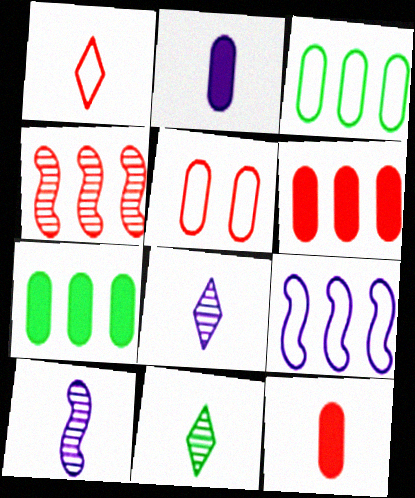[]